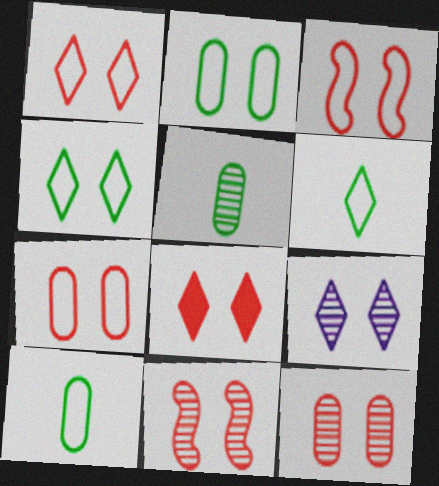[[1, 3, 7], 
[3, 8, 12], 
[4, 8, 9], 
[7, 8, 11]]